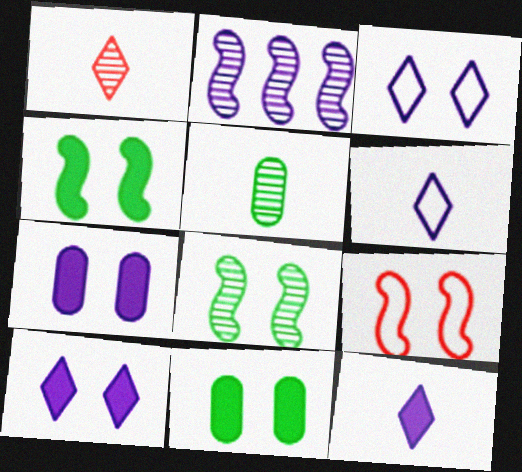[[2, 6, 7]]